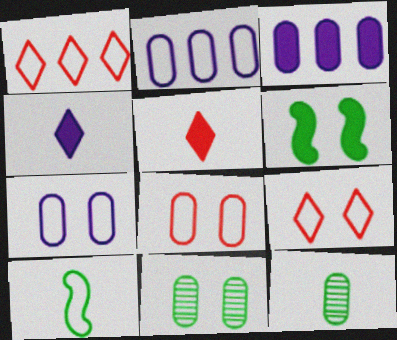[[1, 7, 10], 
[2, 9, 10], 
[3, 5, 6], 
[3, 8, 12]]